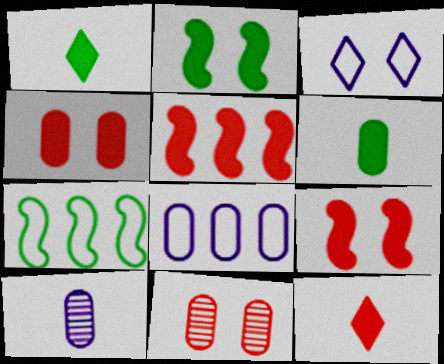[[2, 3, 11], 
[4, 5, 12], 
[6, 8, 11]]